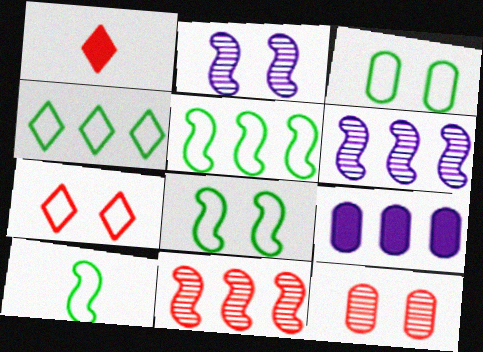[[1, 3, 6], 
[3, 4, 10], 
[4, 9, 11], 
[5, 8, 10]]